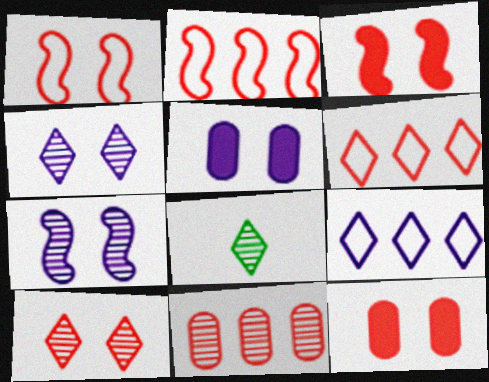[[1, 10, 12], 
[2, 5, 8], 
[7, 8, 11]]